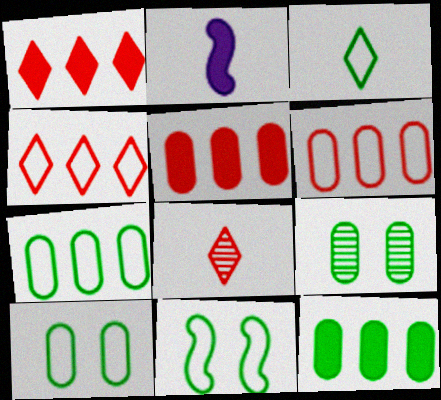[[2, 4, 9], 
[3, 7, 11]]